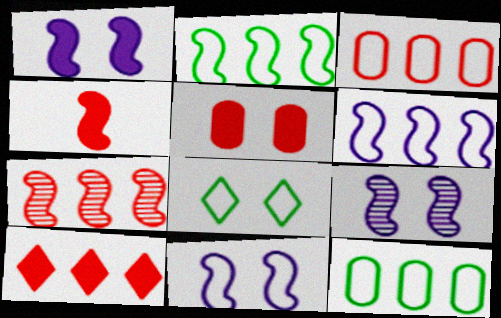[[1, 9, 11], 
[2, 4, 9], 
[3, 7, 10], 
[4, 5, 10], 
[5, 8, 9]]